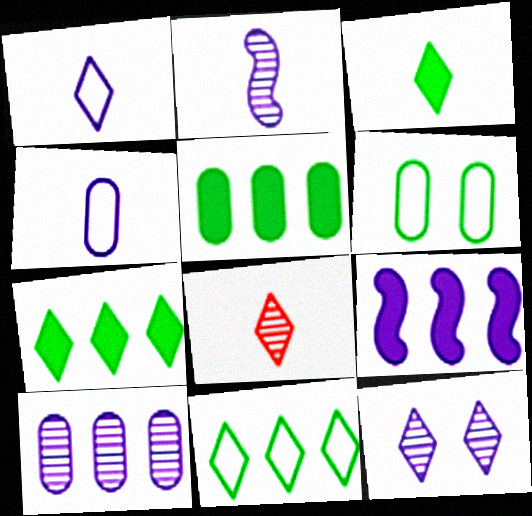[[1, 3, 8], 
[2, 10, 12], 
[4, 9, 12], 
[6, 8, 9]]